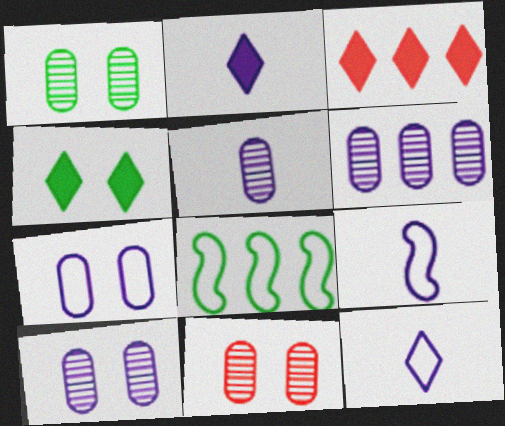[[1, 3, 9], 
[1, 10, 11], 
[2, 3, 4], 
[2, 5, 9], 
[2, 8, 11], 
[3, 6, 8], 
[5, 6, 10]]